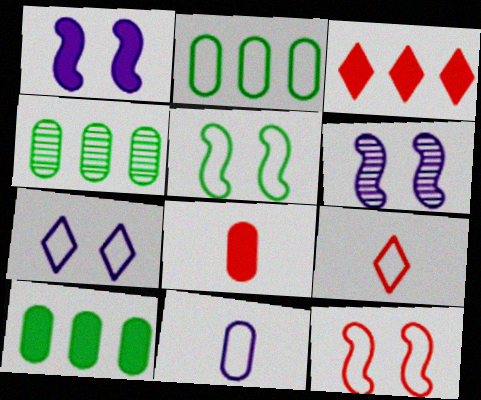[[1, 4, 9], 
[2, 4, 10], 
[6, 9, 10]]